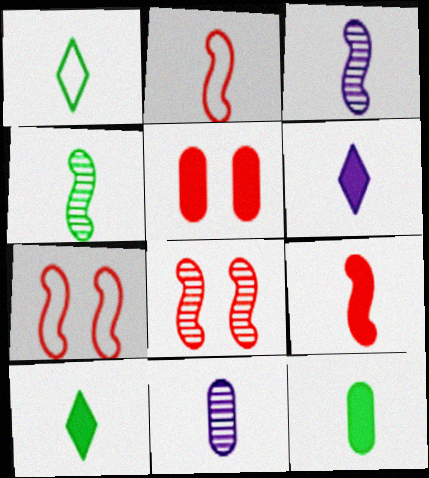[[1, 4, 12], 
[1, 9, 11], 
[2, 10, 11], 
[6, 9, 12]]